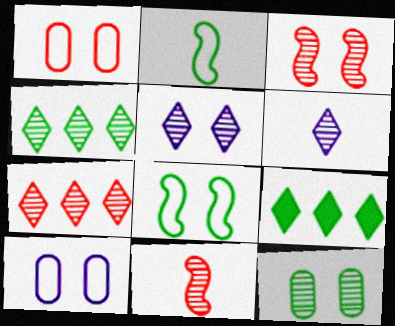[[2, 9, 12], 
[3, 5, 12], 
[9, 10, 11]]